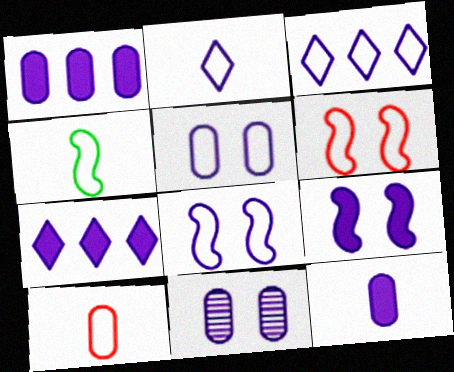[[2, 4, 10], 
[7, 9, 12]]